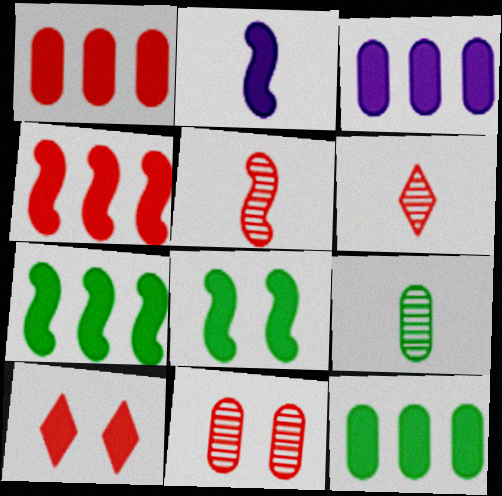[[1, 3, 12], 
[2, 4, 8], 
[2, 10, 12]]